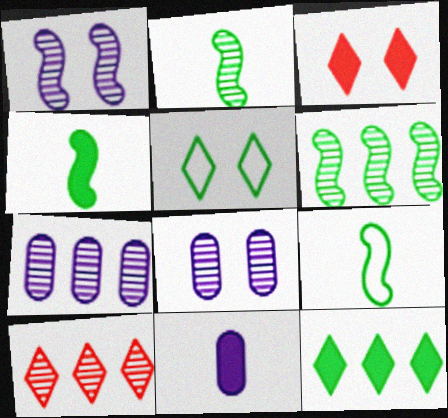[[2, 4, 9], 
[2, 8, 10], 
[3, 7, 9], 
[6, 7, 10]]